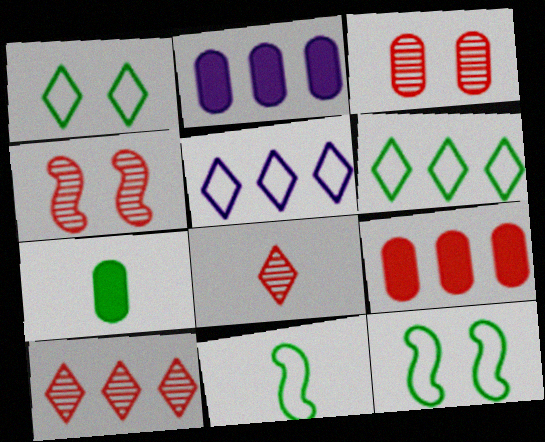[[2, 8, 12], 
[4, 5, 7]]